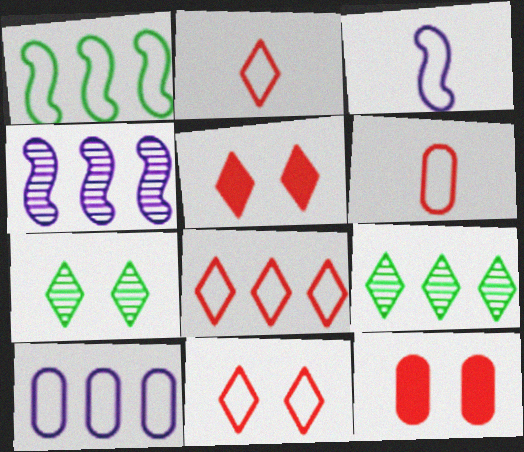[[1, 8, 10], 
[2, 8, 11], 
[3, 9, 12]]